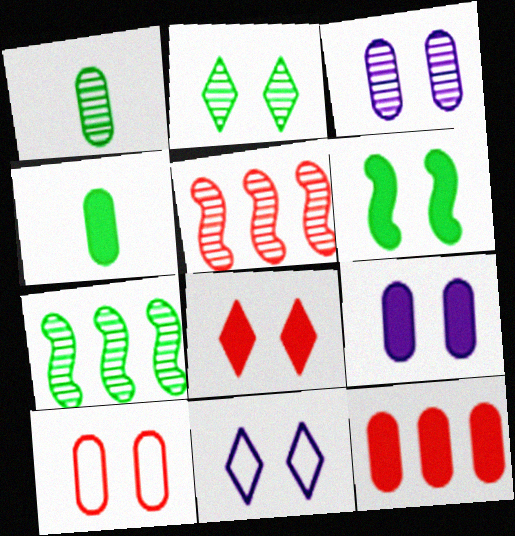[[1, 2, 7], 
[2, 8, 11], 
[4, 5, 11], 
[4, 9, 12], 
[6, 8, 9]]